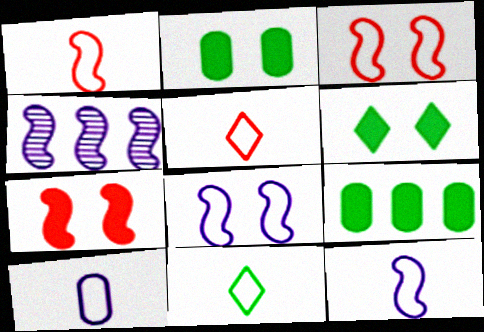[[1, 10, 11], 
[2, 4, 5]]